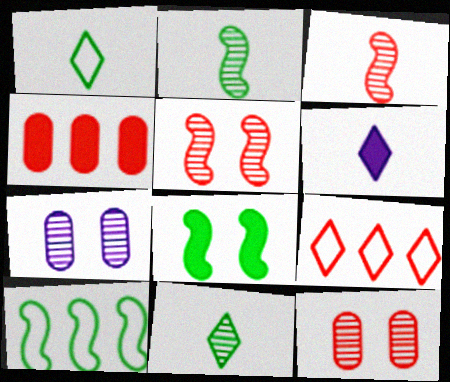[[2, 8, 10], 
[4, 6, 8], 
[6, 10, 12]]